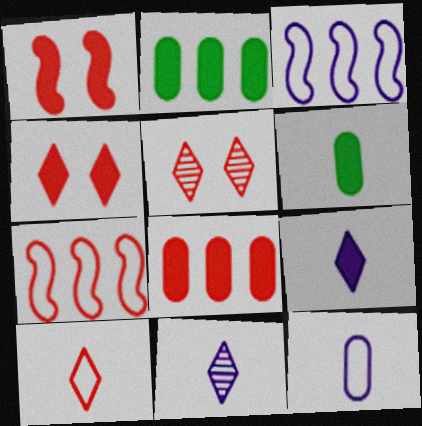[[1, 2, 9], 
[3, 5, 6]]